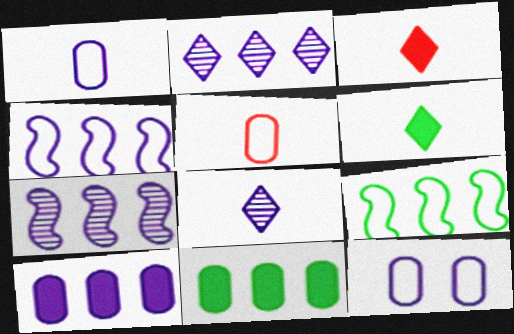[[2, 4, 10]]